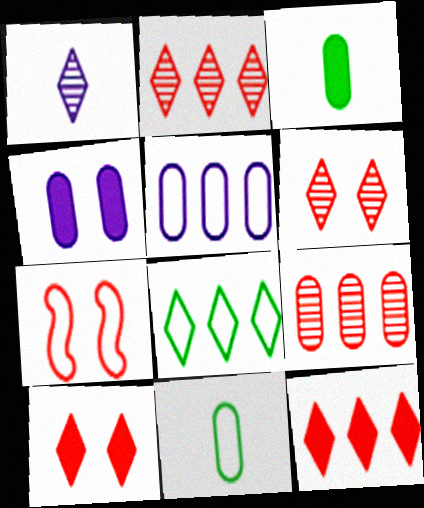[[1, 8, 10], 
[4, 9, 11]]